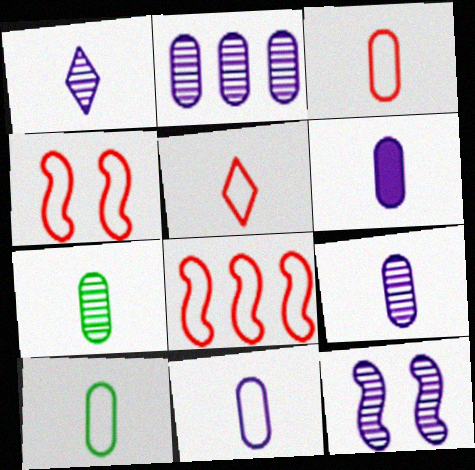[[1, 2, 12], 
[3, 6, 7], 
[3, 10, 11], 
[6, 9, 11]]